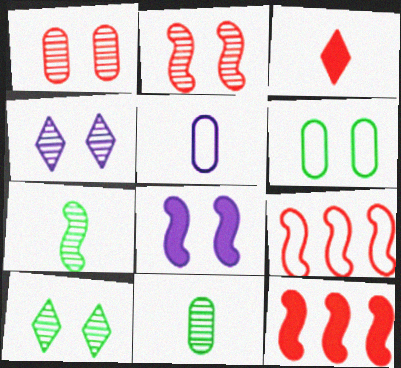[[1, 3, 9], 
[3, 5, 7], 
[5, 10, 12], 
[7, 8, 9]]